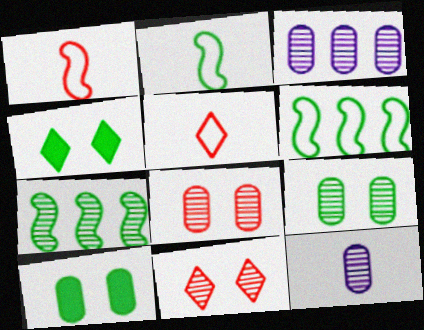[[1, 3, 4], 
[7, 11, 12]]